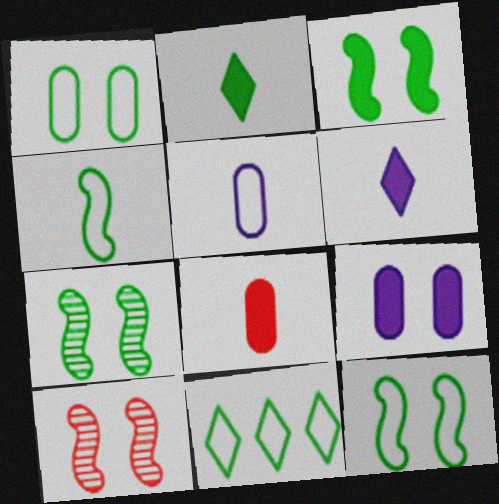[[1, 4, 11], 
[3, 7, 12]]